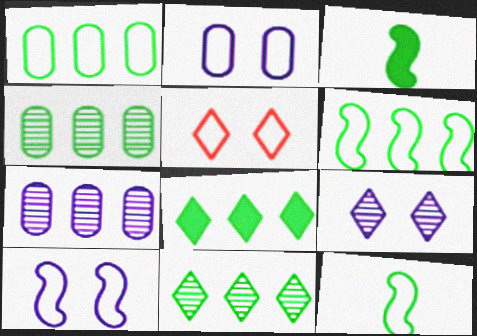[[3, 5, 7], 
[4, 6, 8]]